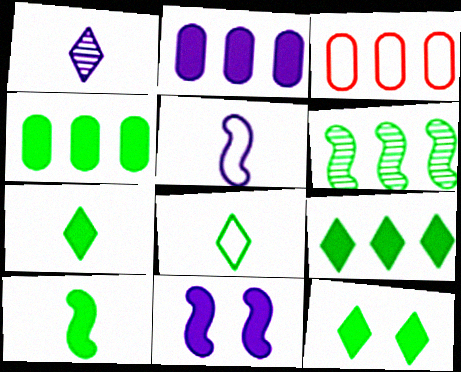[[4, 10, 12], 
[7, 9, 12]]